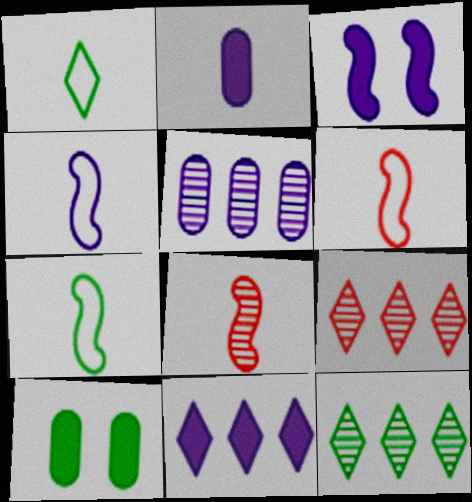[[1, 2, 8], 
[2, 3, 11], 
[4, 6, 7], 
[4, 9, 10], 
[7, 10, 12]]